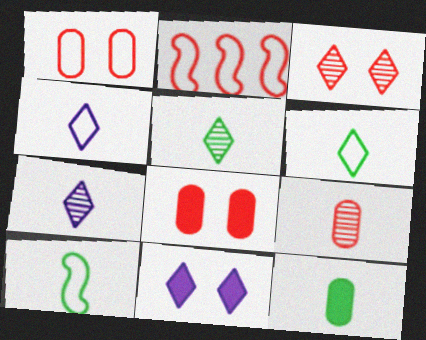[[5, 10, 12]]